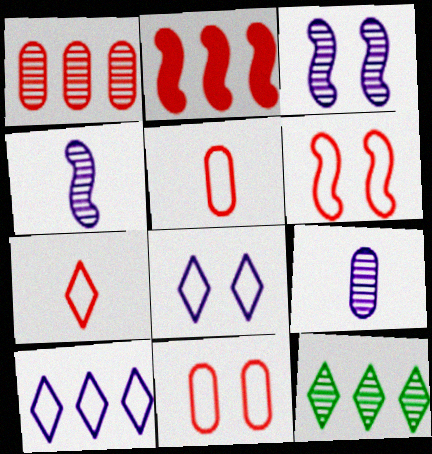[]